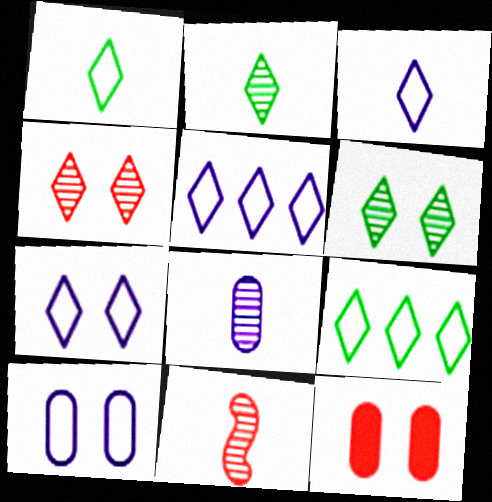[[2, 8, 11], 
[3, 5, 7]]